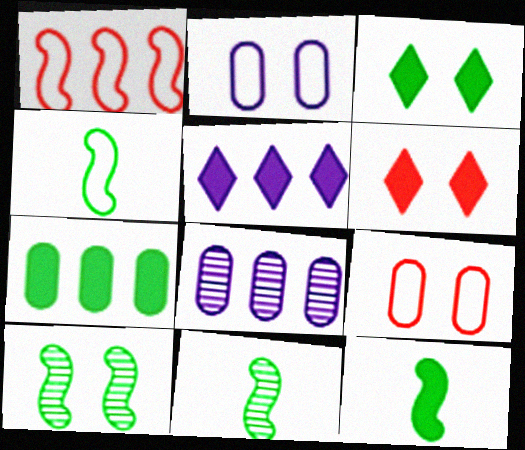[[2, 6, 10], 
[3, 7, 12], 
[4, 6, 8], 
[4, 11, 12], 
[5, 9, 11]]